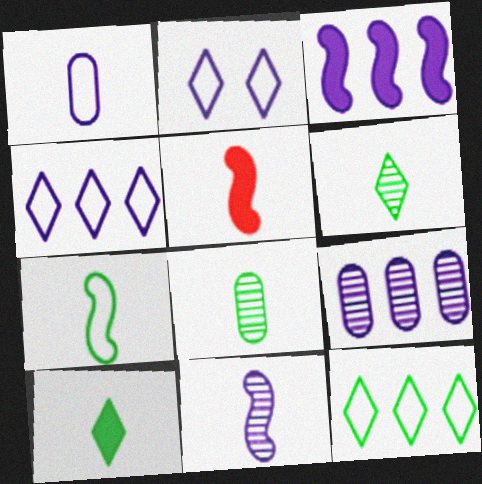[[1, 5, 6], 
[3, 4, 9], 
[5, 7, 11], 
[7, 8, 10]]